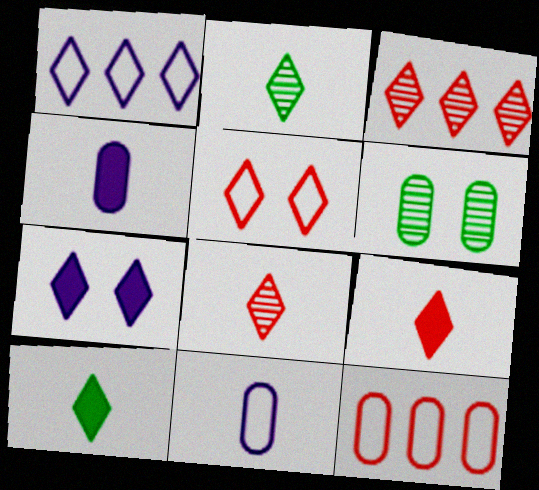[[3, 5, 9], 
[4, 6, 12]]